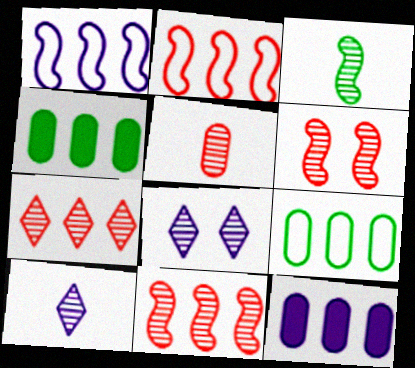[[1, 4, 7], 
[3, 5, 10], 
[5, 6, 7]]